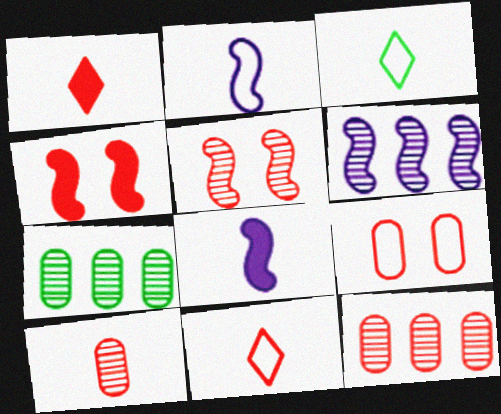[[3, 8, 10], 
[4, 11, 12]]